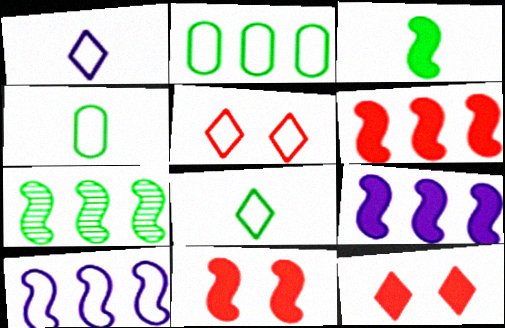[[3, 9, 11], 
[4, 5, 10], 
[6, 7, 10]]